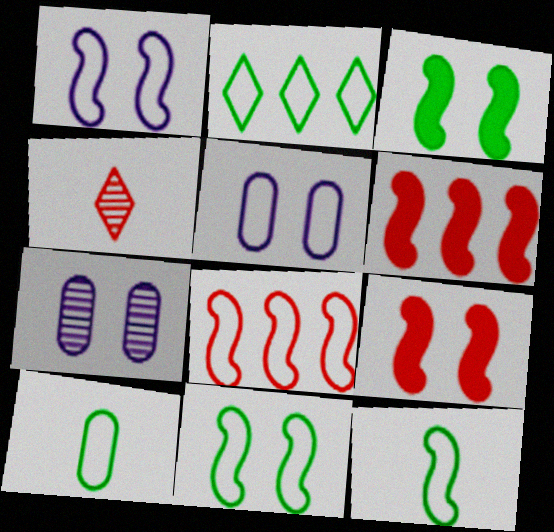[[1, 8, 12], 
[2, 10, 11]]